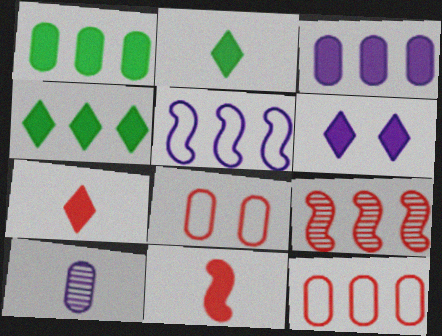[[1, 6, 11], 
[1, 8, 10], 
[4, 6, 7], 
[5, 6, 10], 
[7, 8, 9]]